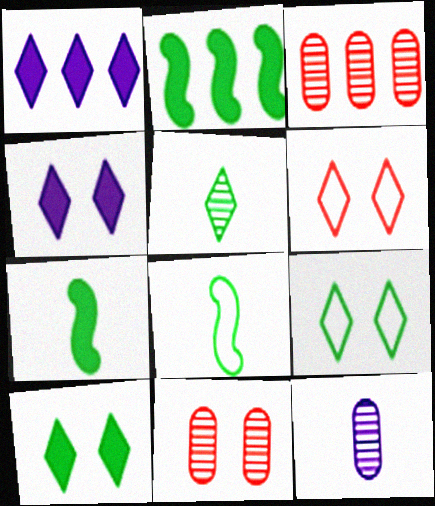[[1, 5, 6], 
[1, 8, 11], 
[2, 6, 12], 
[3, 4, 8]]